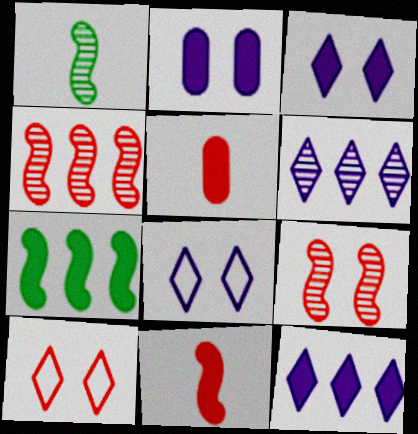[[3, 5, 7], 
[4, 5, 10]]